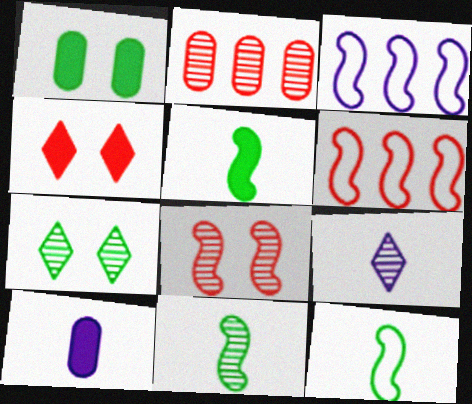[[1, 6, 9], 
[3, 5, 8], 
[5, 11, 12], 
[6, 7, 10]]